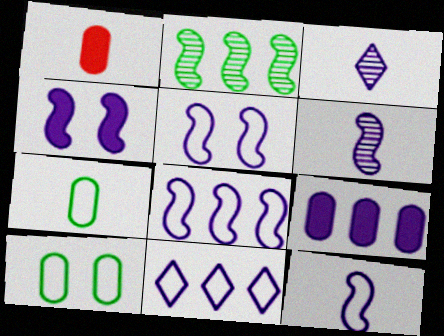[[3, 5, 9], 
[4, 6, 8], 
[5, 8, 12]]